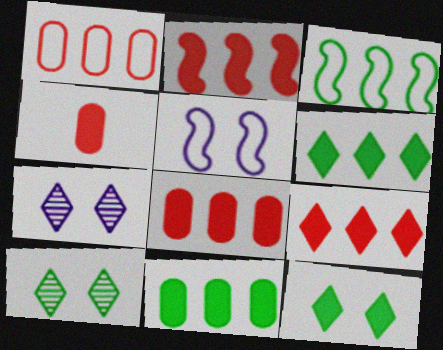[[2, 8, 9], 
[3, 4, 7]]